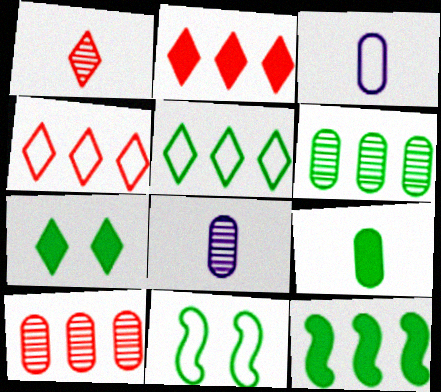[[2, 8, 11], 
[3, 4, 11], 
[5, 6, 12], 
[7, 9, 12]]